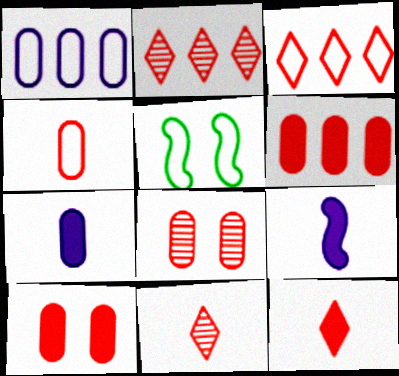[[2, 5, 7], 
[4, 6, 8]]